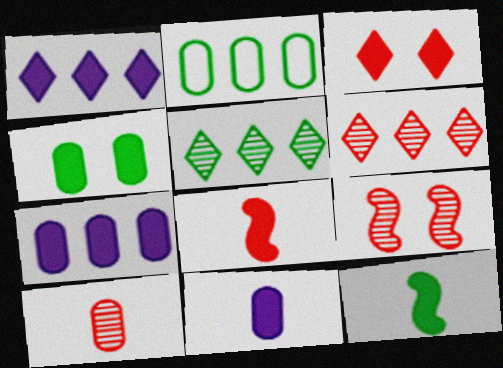[[1, 4, 8], 
[3, 7, 12], 
[6, 9, 10]]